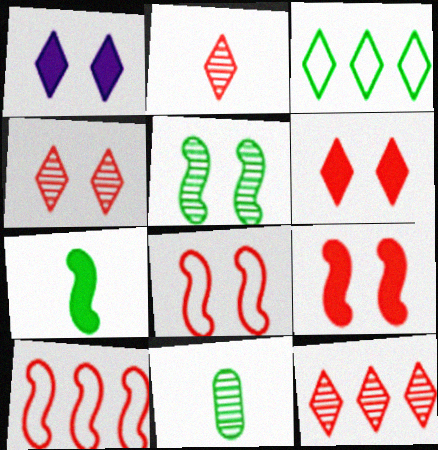[[1, 2, 3], 
[1, 10, 11], 
[2, 4, 12]]